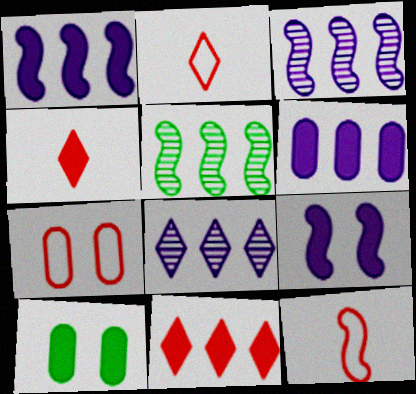[[1, 4, 10], 
[2, 3, 10], 
[5, 9, 12], 
[8, 10, 12]]